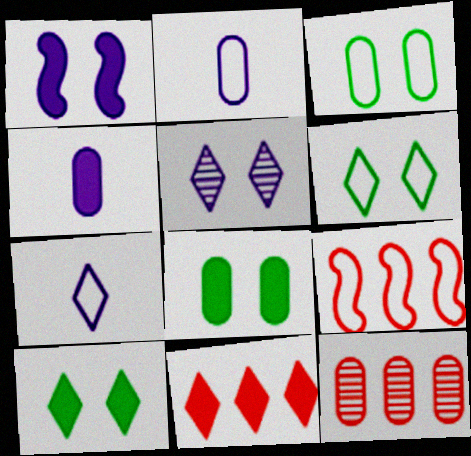[[2, 6, 9], 
[2, 8, 12], 
[3, 4, 12], 
[3, 7, 9], 
[9, 11, 12]]